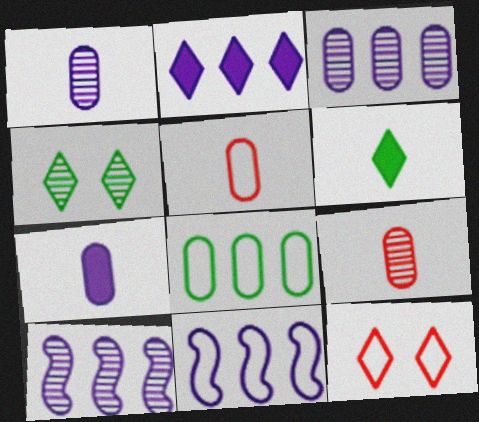[[2, 3, 11], 
[4, 9, 10]]